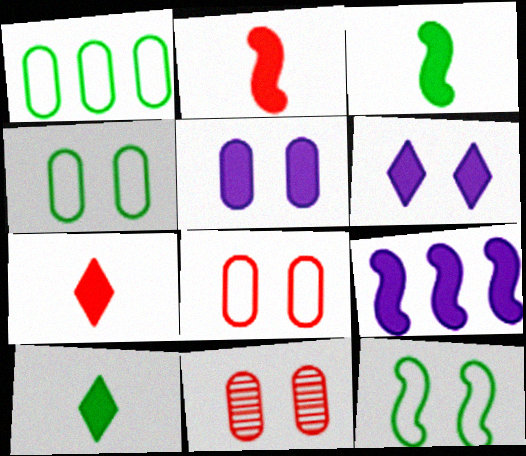[[4, 5, 11], 
[6, 11, 12]]